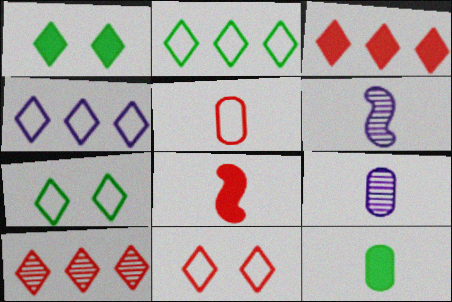[[5, 9, 12]]